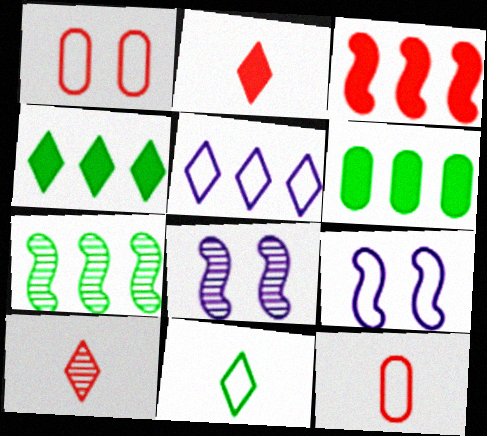[[1, 3, 10], 
[4, 8, 12], 
[6, 9, 10]]